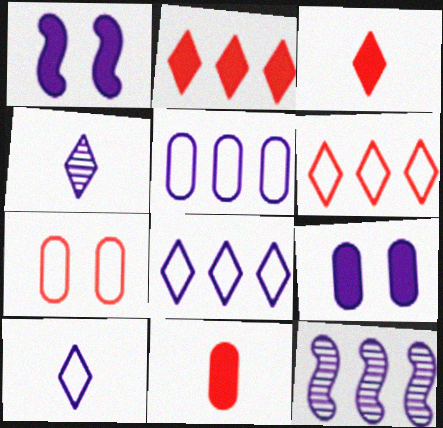[[1, 4, 5], 
[9, 10, 12]]